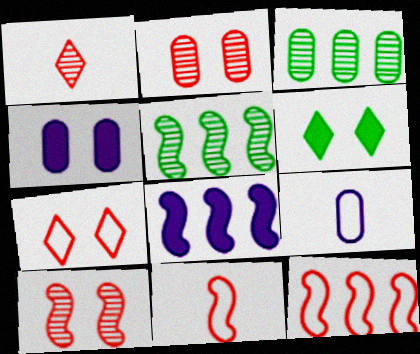[[5, 8, 12]]